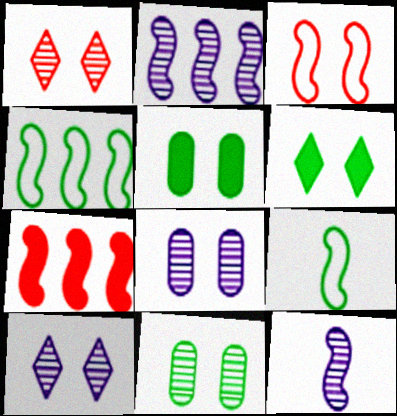[[2, 4, 7], 
[3, 5, 10], 
[3, 6, 8]]